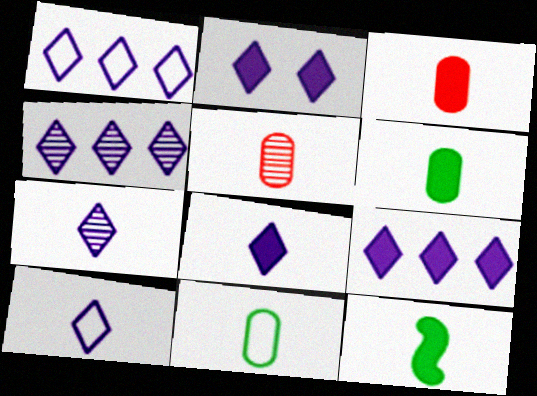[[1, 2, 7], 
[1, 4, 9], 
[2, 4, 10], 
[2, 8, 9], 
[3, 8, 12], 
[5, 10, 12], 
[7, 8, 10]]